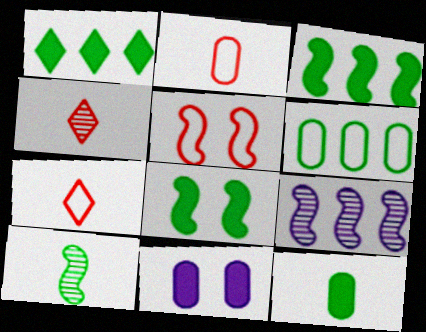[[1, 8, 12]]